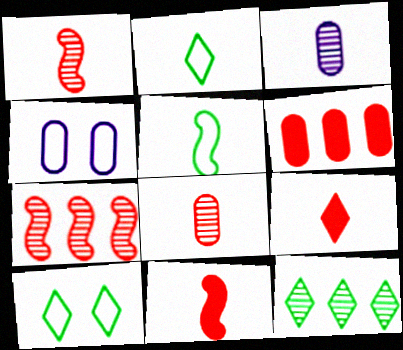[[2, 3, 11], 
[3, 5, 9], 
[4, 11, 12]]